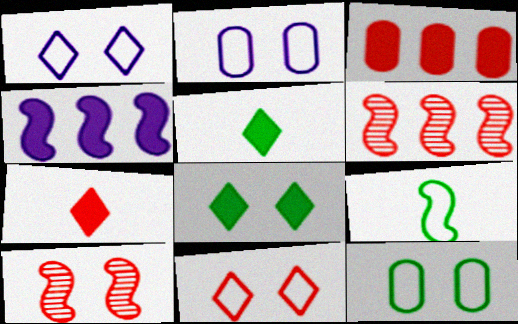[[2, 5, 6], 
[2, 8, 10], 
[4, 9, 10]]